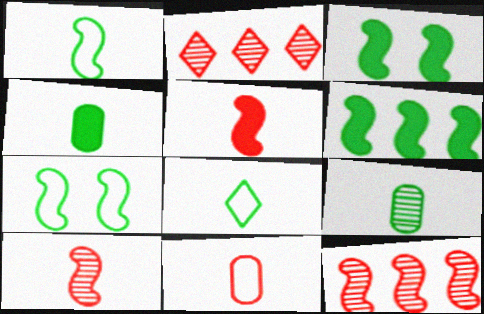[]